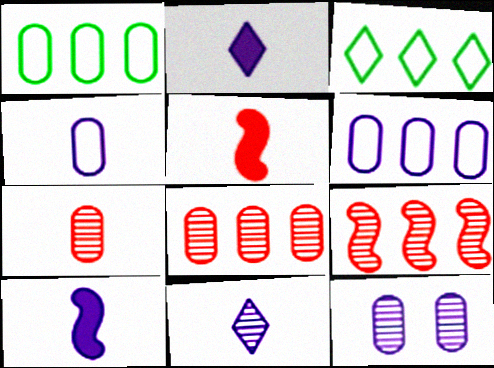[[3, 5, 12], 
[4, 10, 11]]